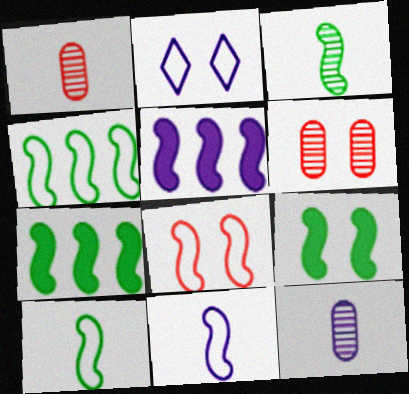[[1, 2, 7], 
[2, 5, 12], 
[2, 6, 9], 
[3, 4, 9], 
[3, 5, 8], 
[4, 8, 11]]